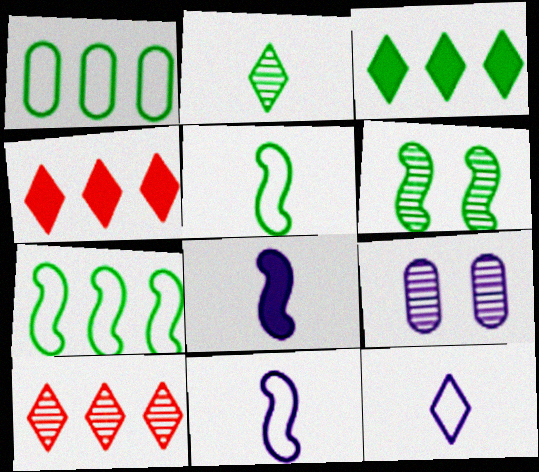[[4, 5, 9]]